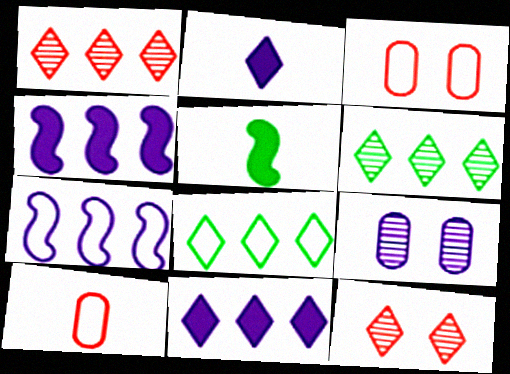[[1, 8, 11], 
[2, 7, 9], 
[2, 8, 12]]